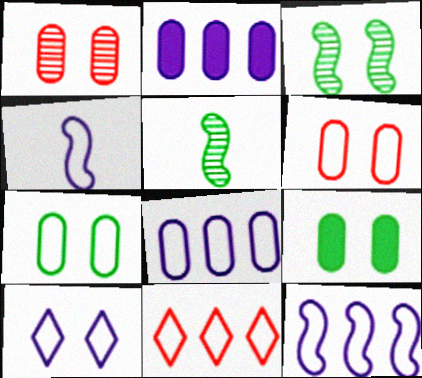[[4, 7, 11], 
[4, 8, 10]]